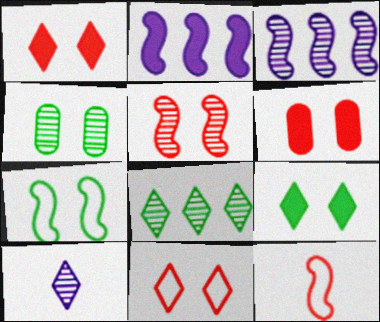[[4, 7, 9], 
[5, 6, 11]]